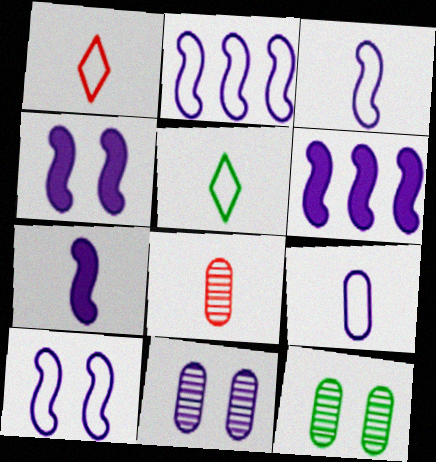[[1, 6, 12], 
[2, 3, 10], 
[4, 6, 7], 
[5, 7, 8]]